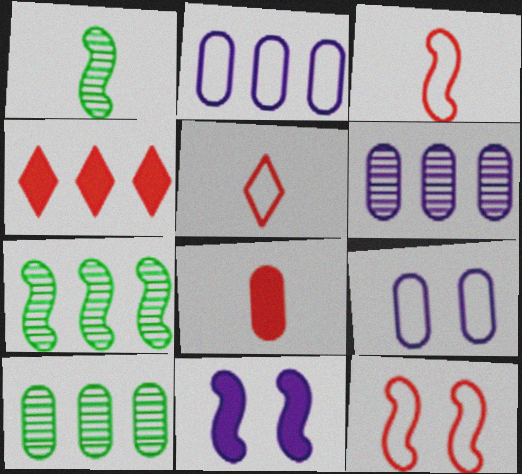[[1, 4, 9], 
[2, 4, 7], 
[3, 7, 11], 
[5, 10, 11], 
[8, 9, 10]]